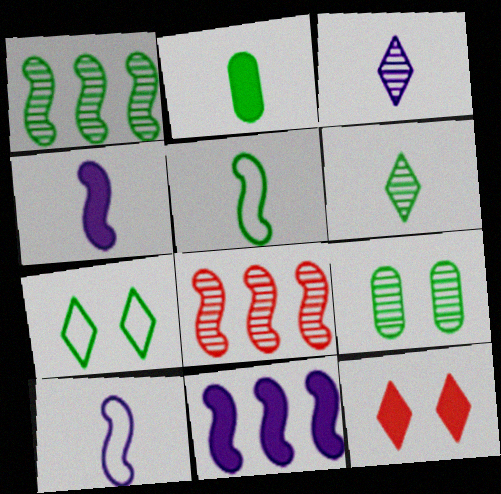[[1, 2, 7], 
[1, 6, 9], 
[2, 5, 6], 
[2, 11, 12], 
[3, 8, 9]]